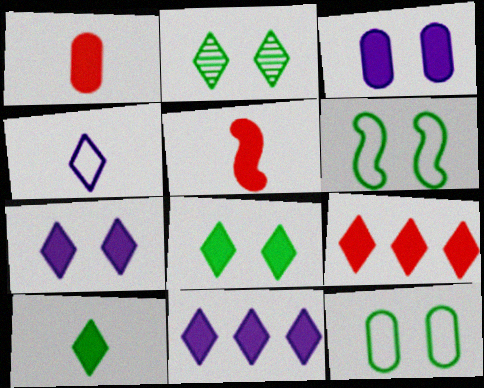[[2, 4, 9], 
[7, 9, 10]]